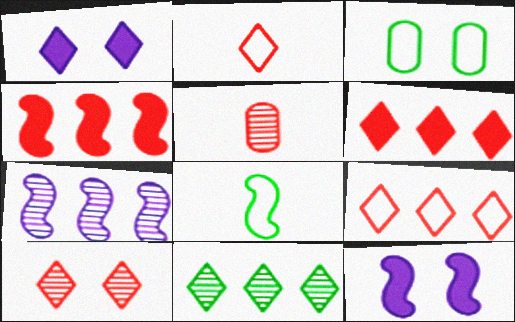[[1, 2, 11], 
[2, 6, 10], 
[3, 10, 12]]